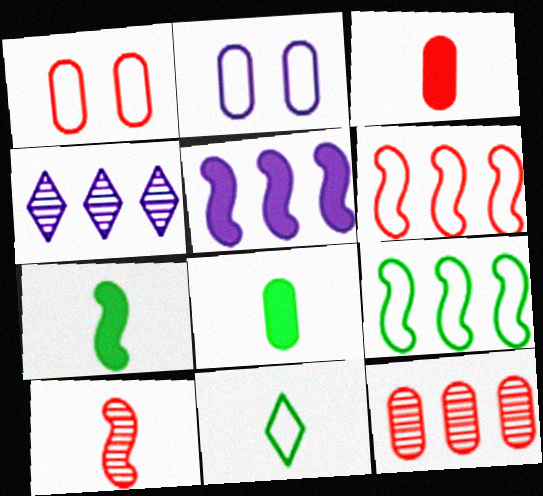[[1, 3, 12], 
[1, 4, 7], 
[2, 6, 11], 
[2, 8, 12]]